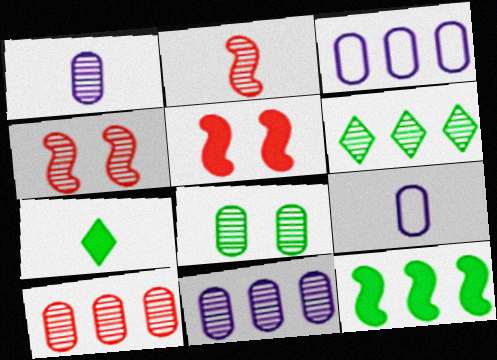[[1, 4, 6], 
[1, 8, 10], 
[2, 7, 9], 
[3, 4, 7], 
[5, 6, 9]]